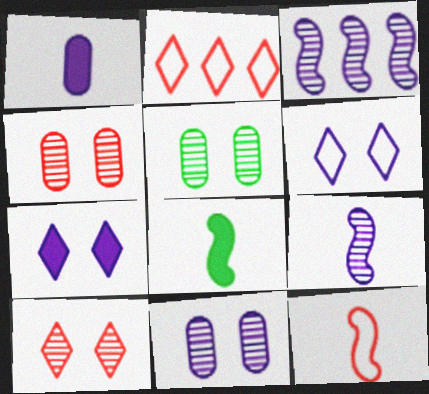[[1, 3, 6], 
[2, 8, 11], 
[4, 5, 11], 
[8, 9, 12]]